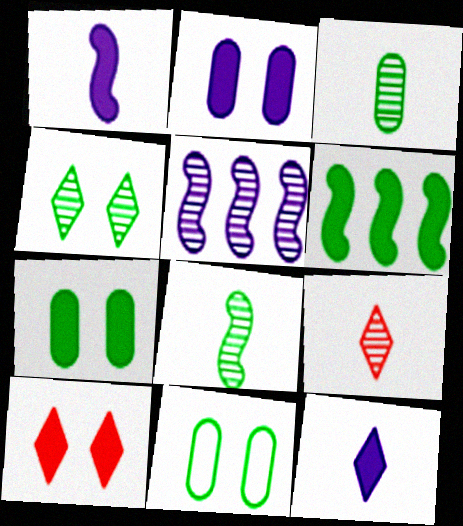[]